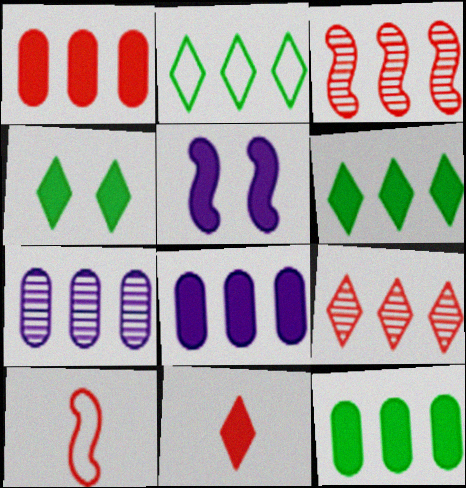[[1, 8, 12], 
[2, 3, 8], 
[4, 7, 10], 
[5, 11, 12]]